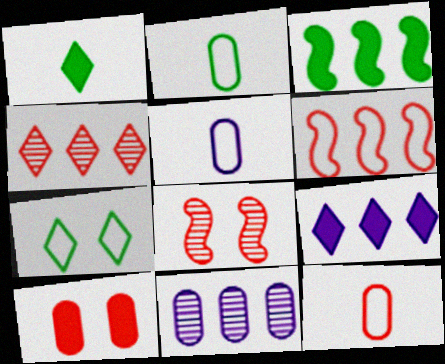[[2, 5, 12], 
[2, 8, 9], 
[2, 10, 11], 
[5, 6, 7]]